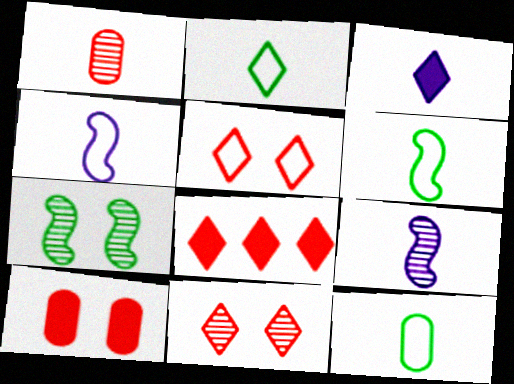[[1, 3, 6], 
[2, 6, 12]]